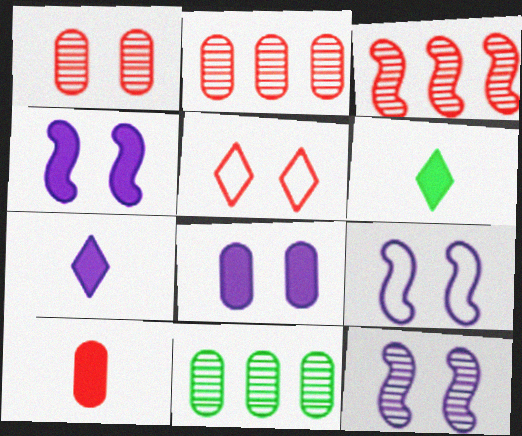[[2, 6, 9], 
[3, 5, 10], 
[4, 9, 12]]